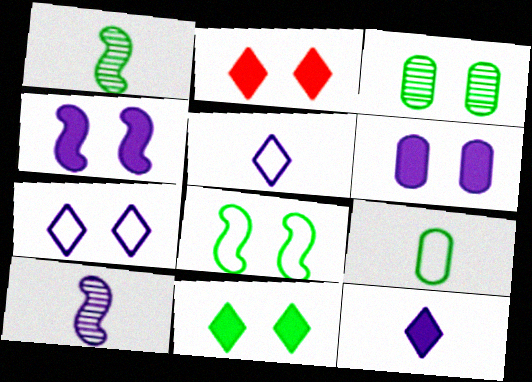[[3, 8, 11]]